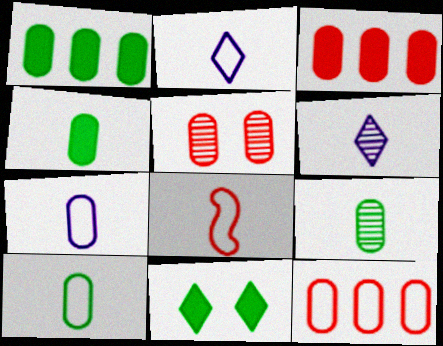[[1, 5, 7], 
[2, 8, 10], 
[4, 6, 8], 
[4, 9, 10]]